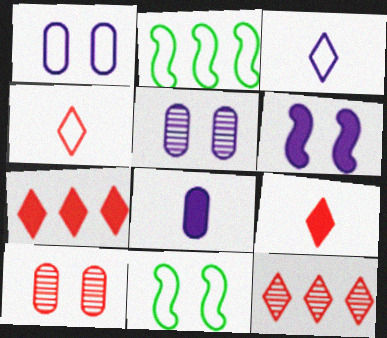[[1, 2, 4], 
[2, 5, 9], 
[8, 11, 12]]